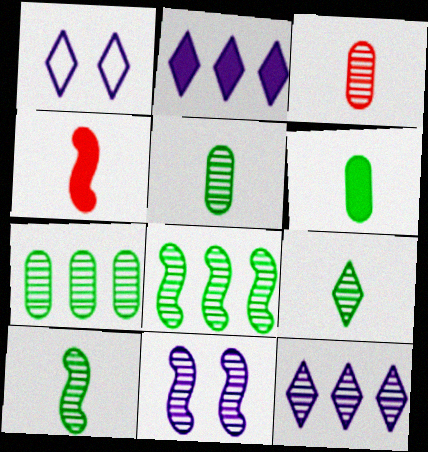[[1, 4, 7], 
[5, 9, 10]]